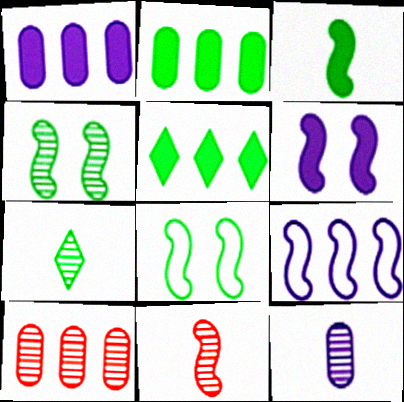[[2, 7, 8], 
[5, 9, 10], 
[7, 11, 12]]